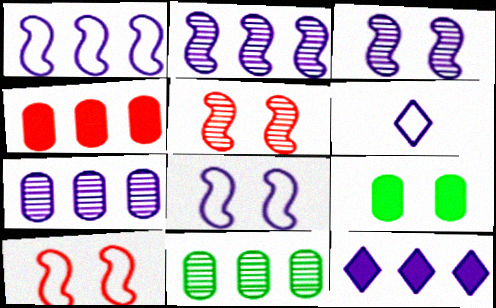[[1, 7, 12]]